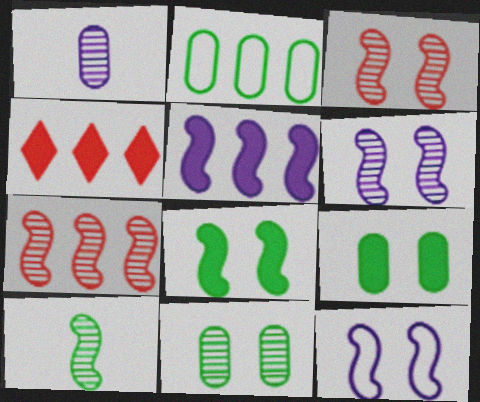[[3, 8, 12], 
[6, 7, 10]]